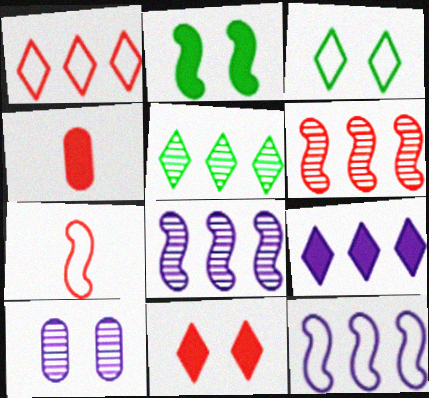[[1, 5, 9], 
[2, 4, 9], 
[2, 7, 8], 
[3, 4, 8]]